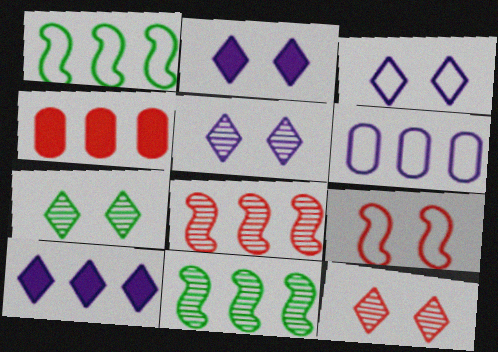[[2, 3, 5], 
[5, 7, 12]]